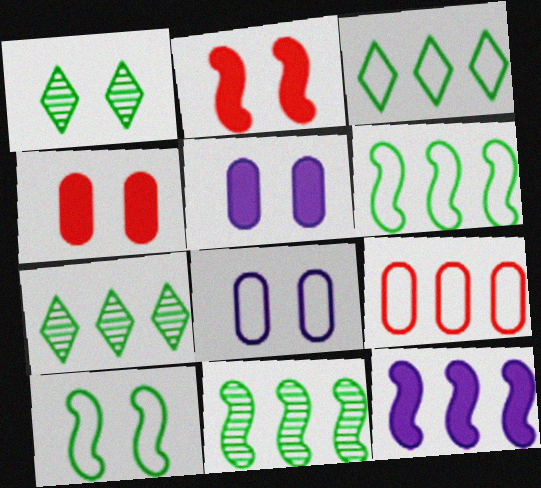[[1, 2, 8], 
[7, 9, 12]]